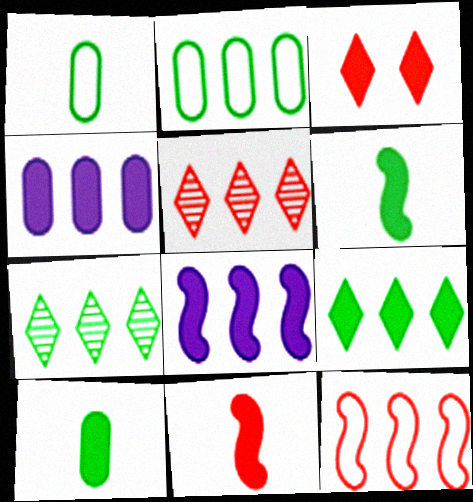[[2, 5, 8], 
[3, 4, 6], 
[3, 8, 10], 
[4, 7, 12]]